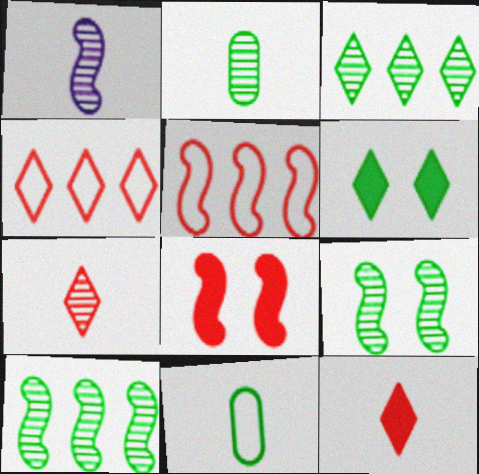[[1, 2, 7], 
[1, 11, 12], 
[2, 3, 9], 
[6, 10, 11]]